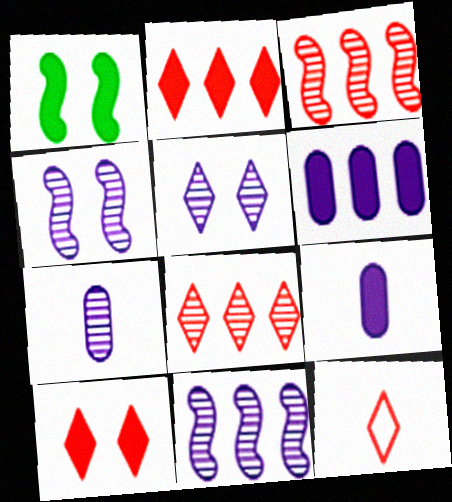[[1, 2, 9], 
[5, 7, 11], 
[8, 10, 12]]